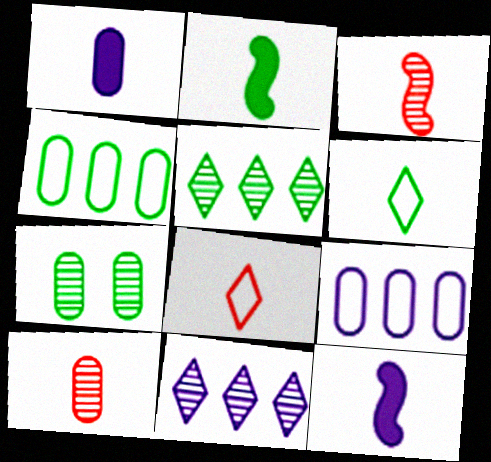[[1, 3, 6], 
[3, 7, 11], 
[6, 10, 12]]